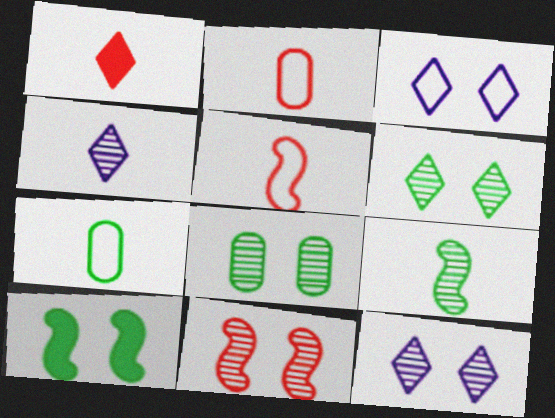[[8, 11, 12]]